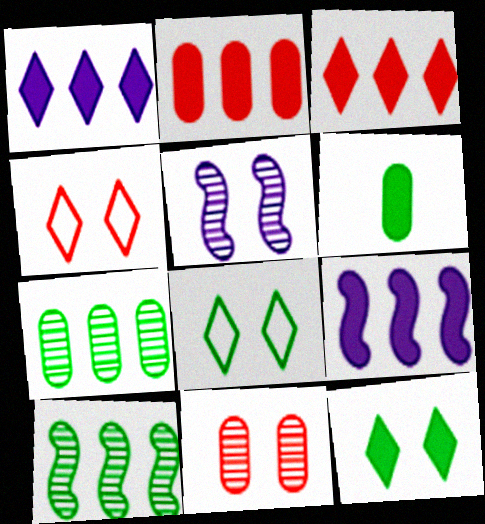[[6, 8, 10]]